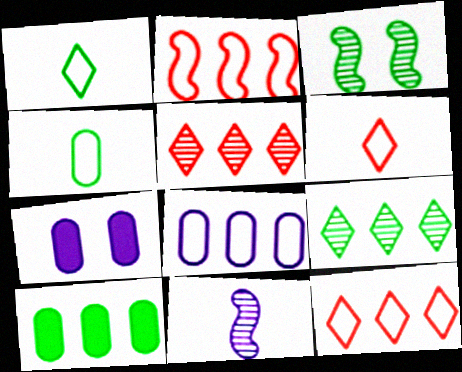[[1, 3, 10]]